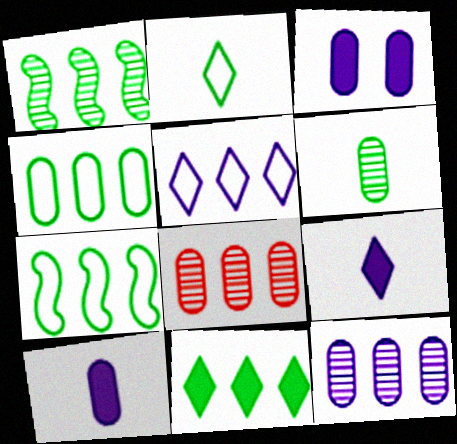[[1, 4, 11]]